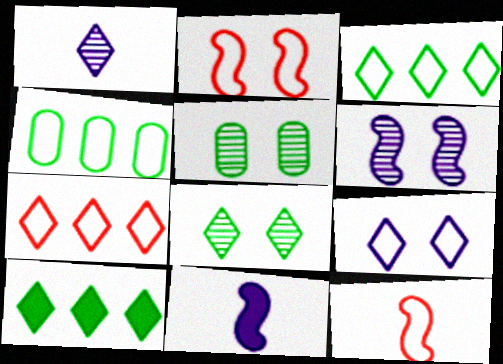[[4, 9, 12], 
[5, 7, 11]]